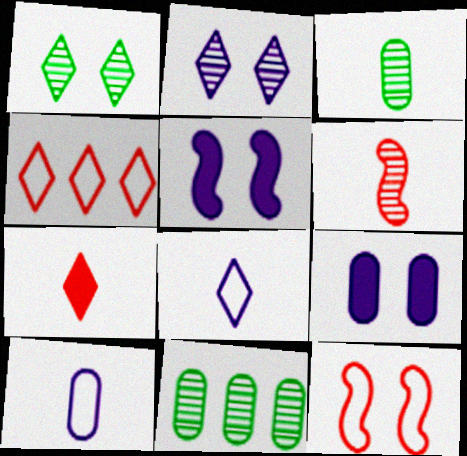[[1, 9, 12], 
[2, 6, 11], 
[3, 4, 5]]